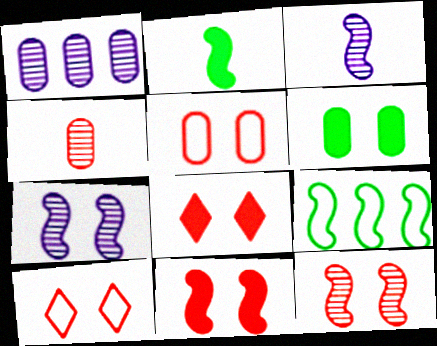[[1, 2, 10], 
[3, 9, 11], 
[5, 8, 12], 
[6, 7, 10]]